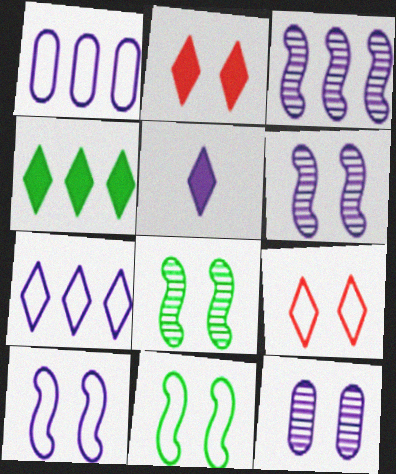[[1, 5, 6], 
[2, 4, 5], 
[2, 11, 12]]